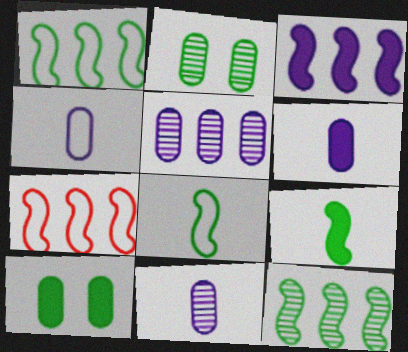[[3, 7, 12], 
[4, 6, 11]]